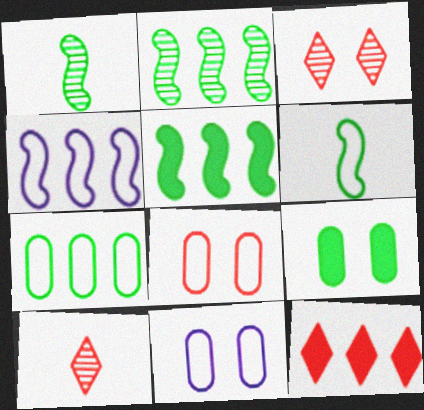[[1, 11, 12], 
[4, 9, 10], 
[5, 10, 11]]